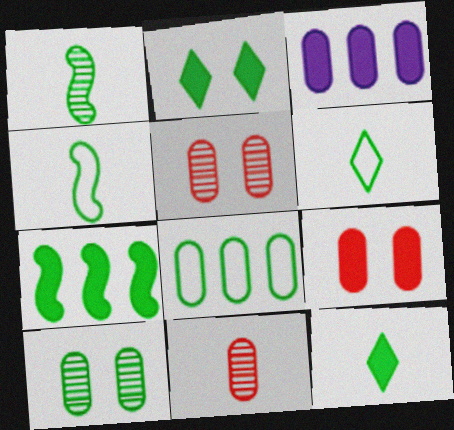[[1, 2, 8], 
[6, 7, 10]]